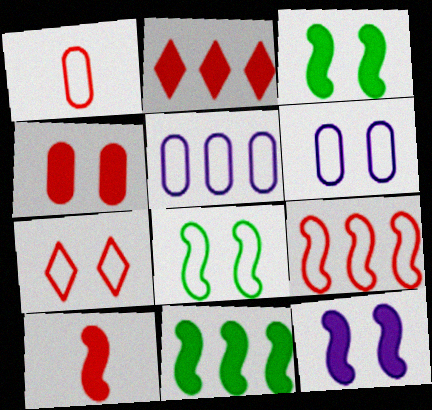[[1, 7, 9], 
[2, 4, 10], 
[6, 7, 8], 
[10, 11, 12]]